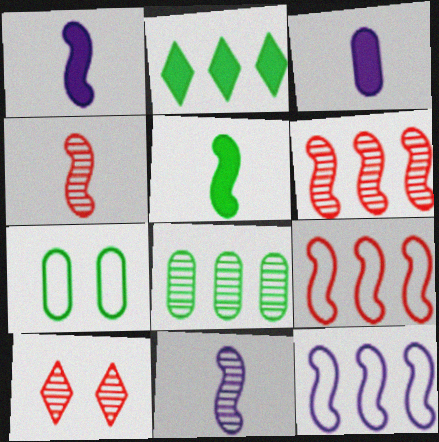[[8, 10, 11]]